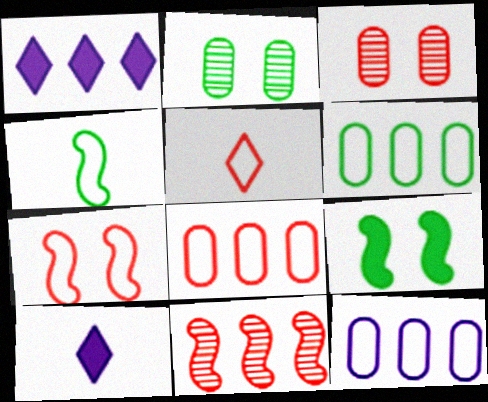[[1, 3, 4], 
[1, 6, 11], 
[5, 7, 8], 
[6, 8, 12]]